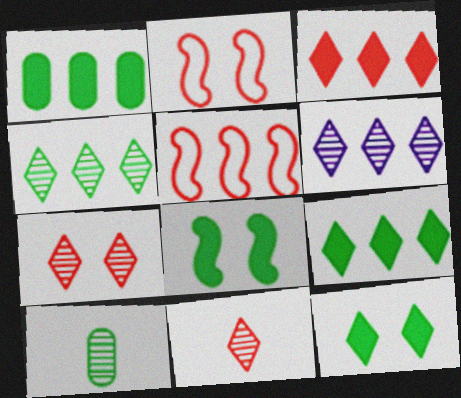[[1, 5, 6]]